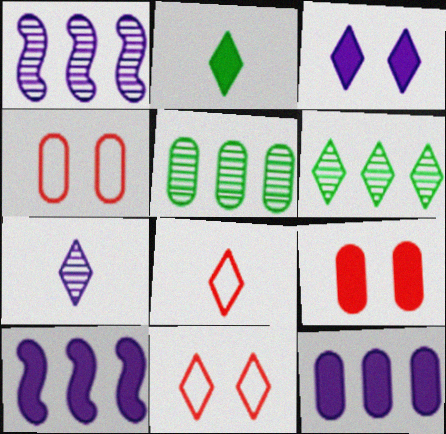[[1, 2, 4], 
[2, 7, 8], 
[2, 9, 10], 
[3, 6, 8]]